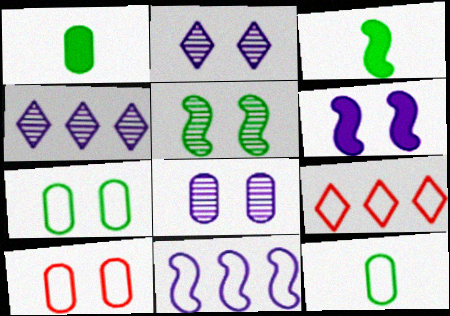[[3, 4, 10], 
[3, 8, 9]]